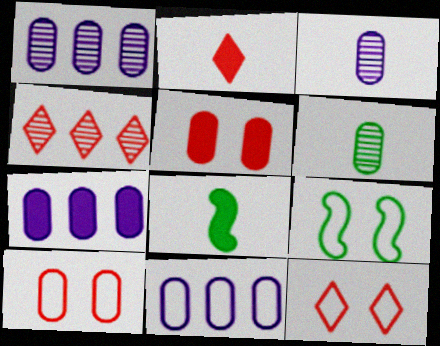[[1, 2, 9], 
[1, 7, 11], 
[1, 8, 12], 
[2, 4, 12], 
[5, 6, 11], 
[6, 7, 10]]